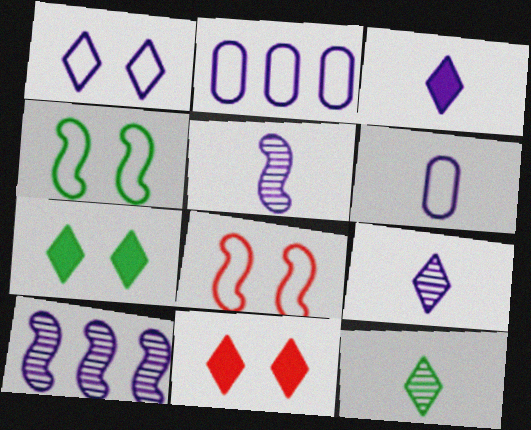[[3, 5, 6]]